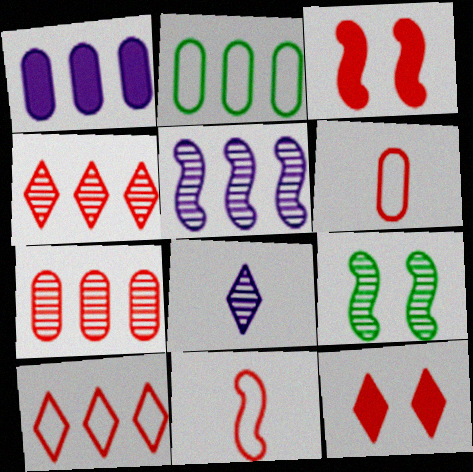[[1, 2, 7], 
[2, 3, 8], 
[3, 4, 6], 
[7, 8, 9], 
[7, 11, 12]]